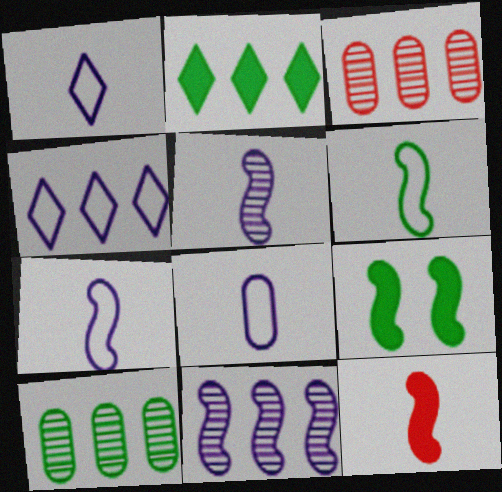[[1, 3, 9], 
[1, 7, 8], 
[5, 6, 12]]